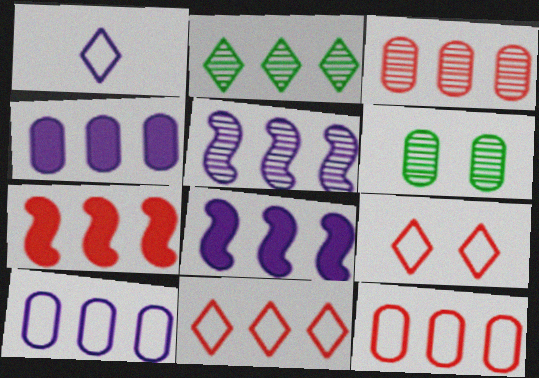[[1, 6, 7], 
[2, 3, 5], 
[2, 7, 10], 
[2, 8, 12], 
[3, 7, 11]]